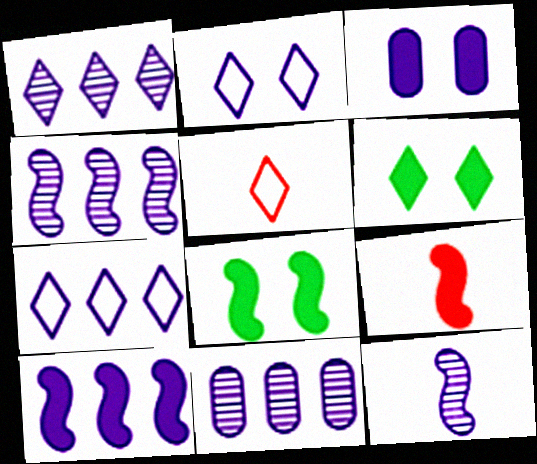[[1, 4, 11], 
[1, 5, 6], 
[3, 7, 12], 
[5, 8, 11], 
[7, 10, 11], 
[8, 9, 10]]